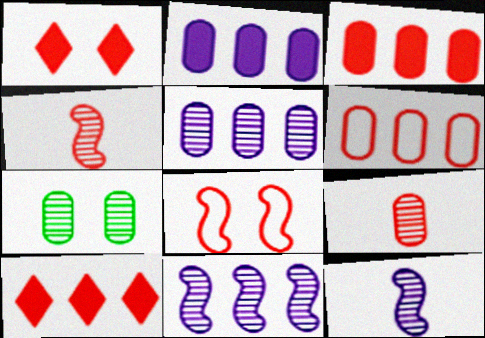[[1, 4, 6], 
[5, 7, 9], 
[8, 9, 10]]